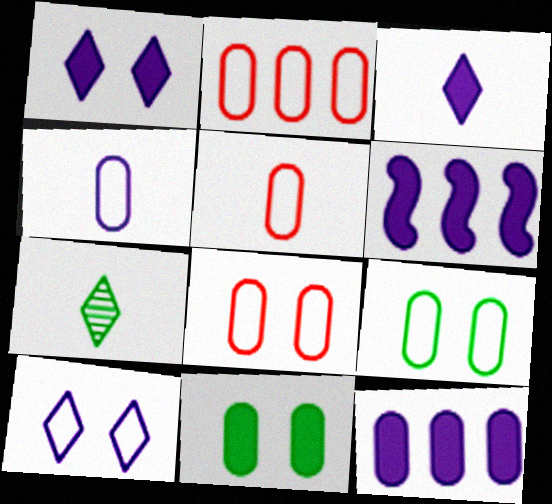[[2, 4, 9], 
[2, 5, 8], 
[6, 7, 8]]